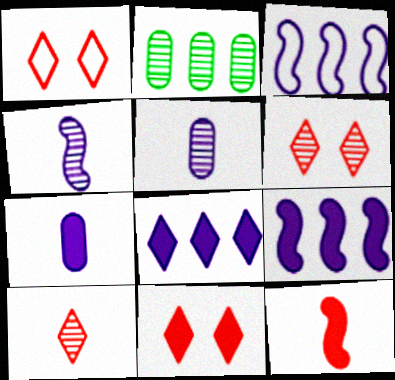[[1, 6, 11], 
[2, 4, 6]]